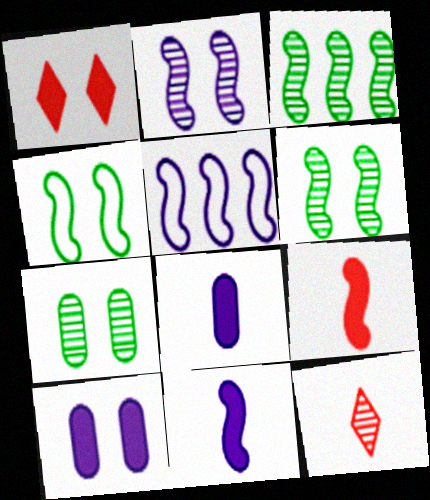[[2, 5, 11], 
[5, 6, 9]]